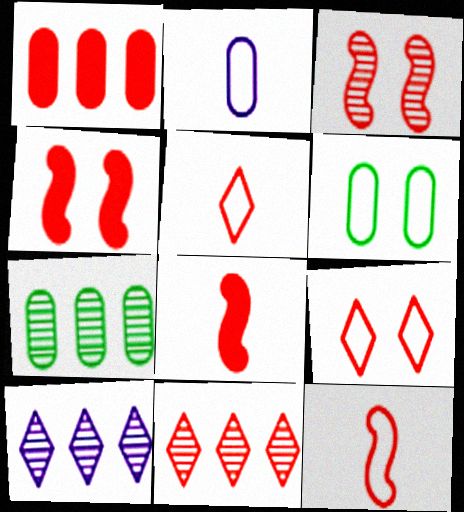[[1, 3, 5], 
[6, 8, 10]]